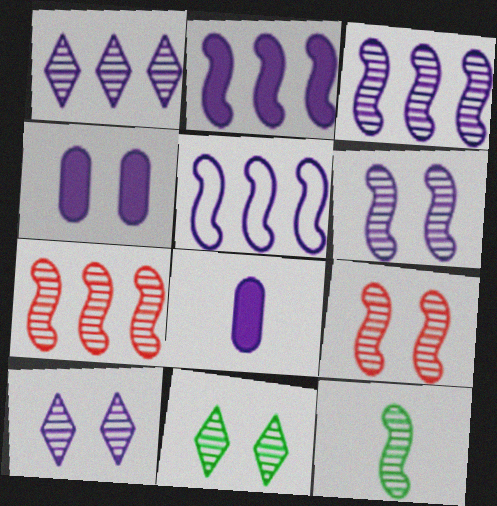[[2, 3, 5], 
[3, 9, 12], 
[5, 8, 10], 
[6, 7, 12]]